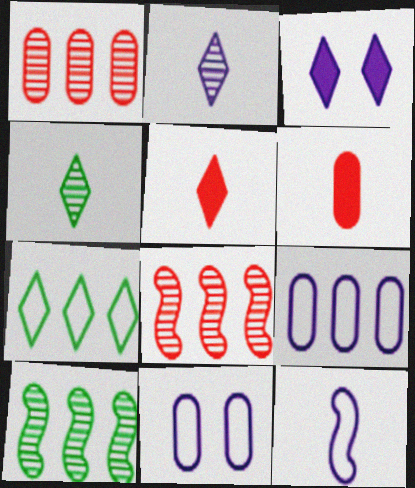[[4, 6, 12], 
[5, 10, 11]]